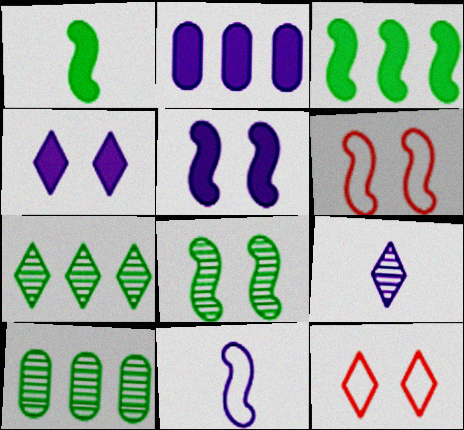[[5, 6, 8]]